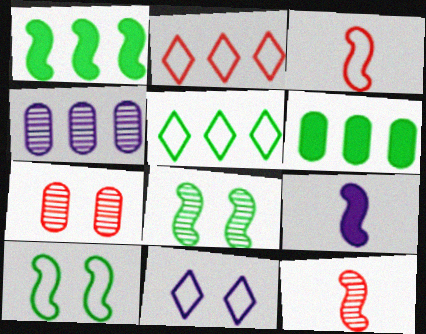[[1, 2, 4], 
[4, 9, 11], 
[5, 7, 9], 
[6, 11, 12]]